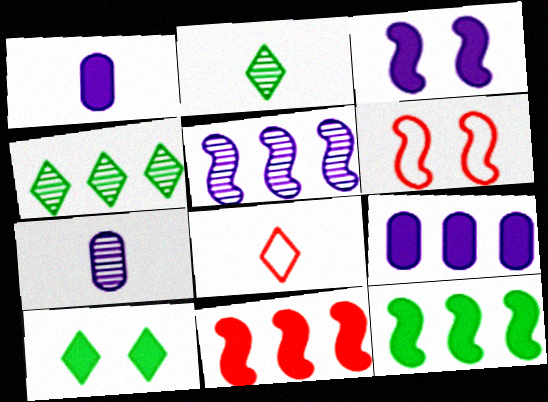[[1, 4, 6], 
[1, 10, 11], 
[2, 6, 9]]